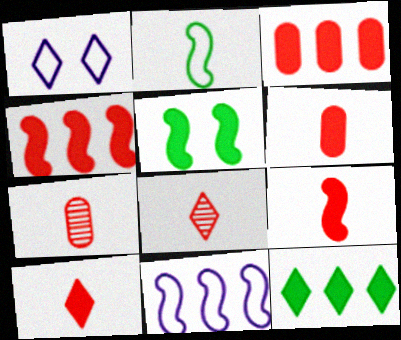[[1, 8, 12], 
[6, 9, 10]]